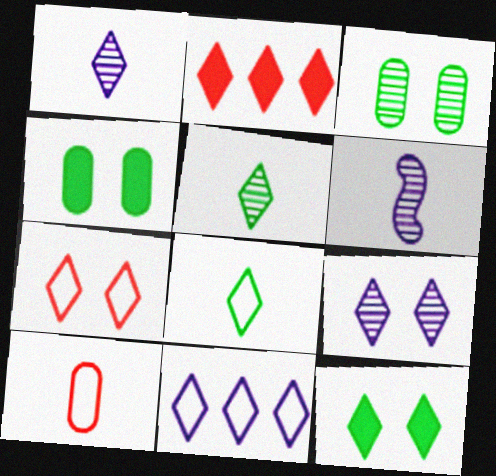[[2, 8, 9], 
[7, 8, 11], 
[7, 9, 12]]